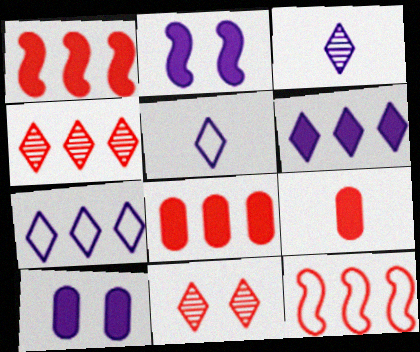[[4, 8, 12], 
[9, 11, 12]]